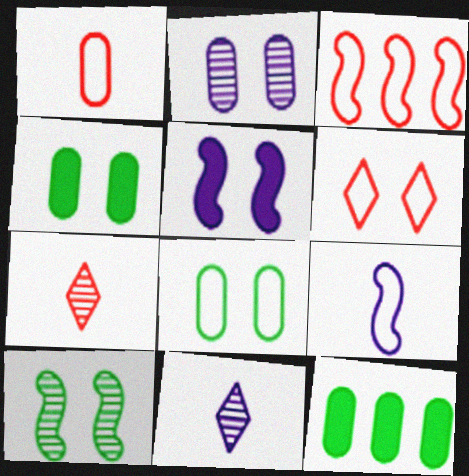[[1, 2, 12], 
[1, 3, 6], 
[3, 4, 11]]